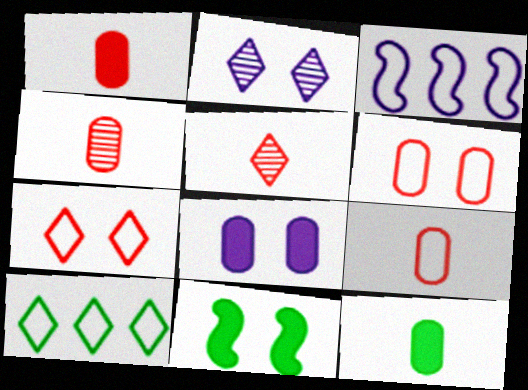[[1, 4, 9], 
[2, 6, 11]]